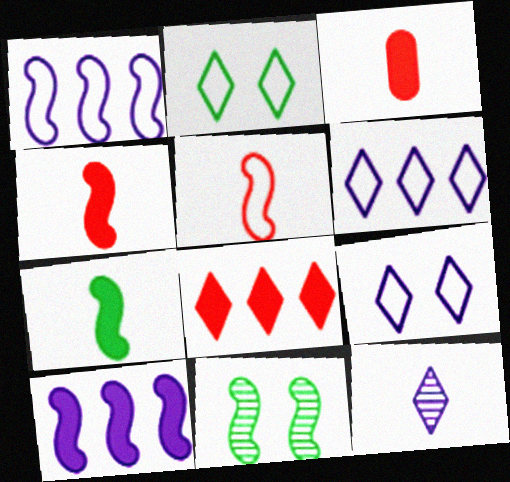[[1, 4, 11], 
[2, 8, 12], 
[3, 6, 11], 
[5, 10, 11]]